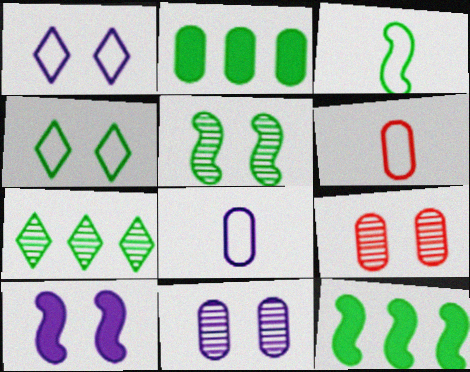[[1, 10, 11], 
[2, 6, 11], 
[2, 8, 9], 
[3, 5, 12], 
[4, 9, 10], 
[6, 7, 10]]